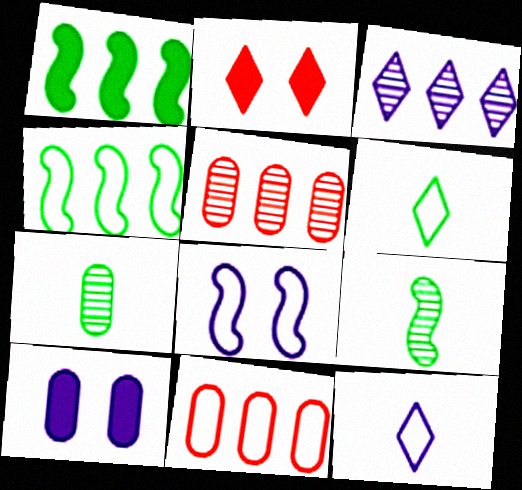[[1, 3, 11], 
[2, 3, 6], 
[6, 8, 11], 
[7, 10, 11]]